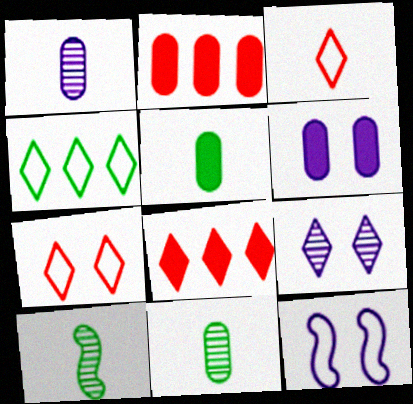[[2, 5, 6], 
[6, 9, 12], 
[8, 11, 12]]